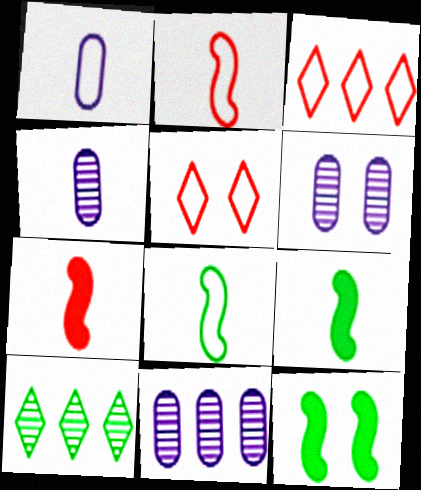[[3, 4, 12], 
[3, 6, 9], 
[4, 6, 11], 
[5, 6, 12], 
[5, 9, 11]]